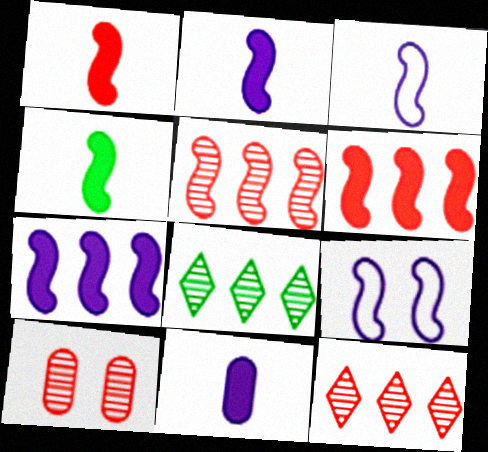[[1, 2, 4], 
[4, 5, 9]]